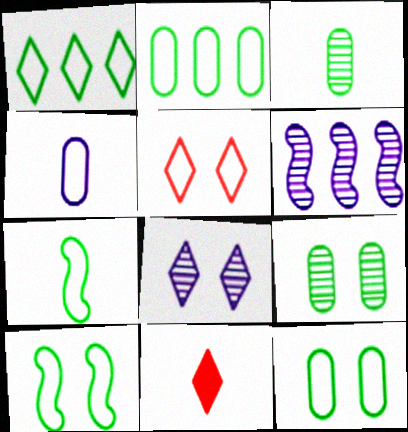[[1, 7, 12], 
[1, 8, 11], 
[6, 11, 12]]